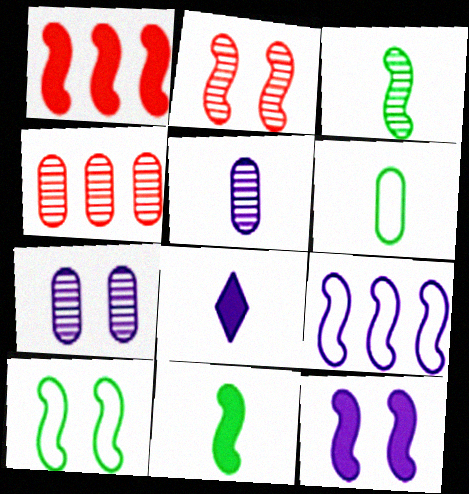[[1, 11, 12], 
[2, 9, 11], 
[2, 10, 12], 
[4, 8, 10], 
[7, 8, 9]]